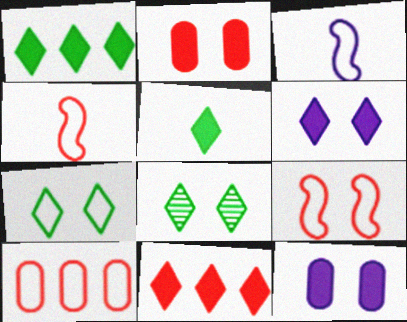[[3, 7, 10], 
[5, 6, 11], 
[8, 9, 12]]